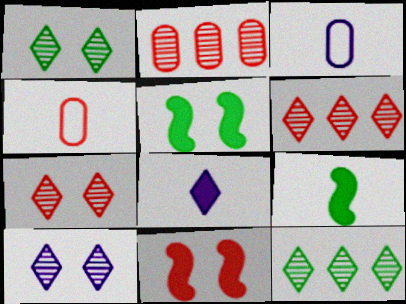[[1, 7, 10], 
[3, 5, 6], 
[3, 11, 12], 
[4, 6, 11]]